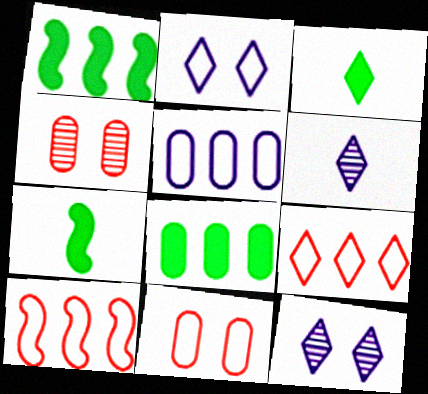[[1, 6, 11], 
[3, 9, 12]]